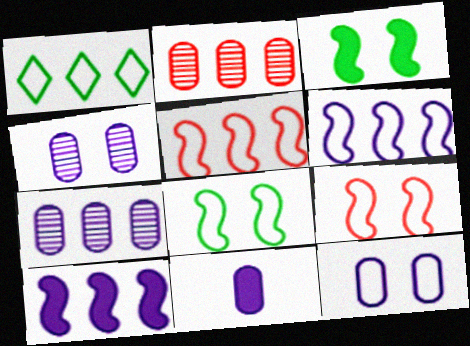[[1, 2, 10], 
[7, 11, 12]]